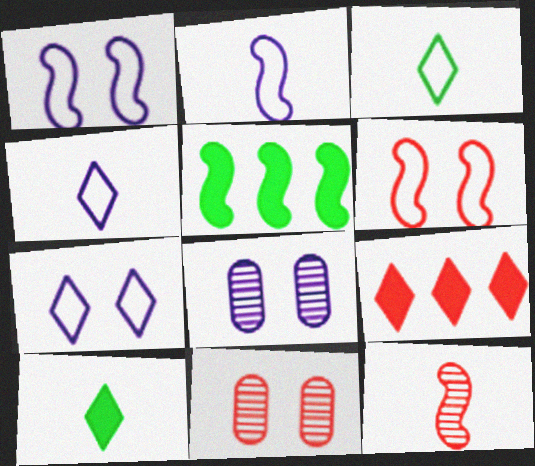[[1, 5, 12], 
[4, 5, 11]]